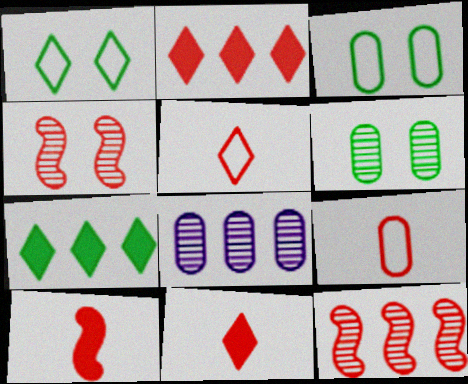[[1, 8, 10], 
[2, 4, 9]]